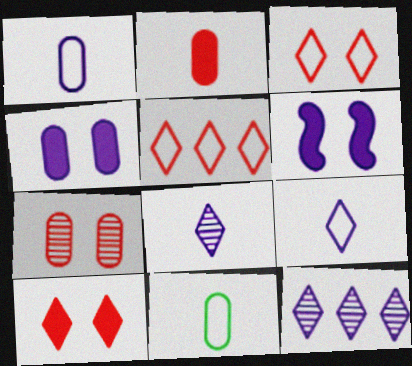[[1, 6, 12]]